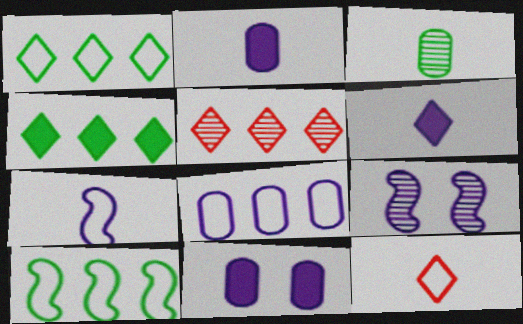[[3, 5, 9], 
[6, 8, 9]]